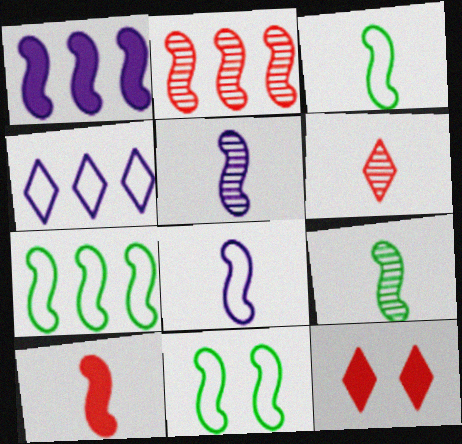[[1, 2, 7], 
[3, 5, 10], 
[3, 7, 11], 
[8, 9, 10]]